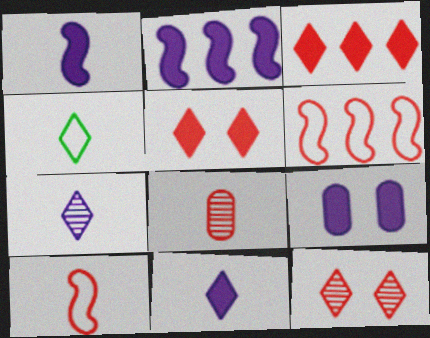[[1, 4, 8], 
[2, 9, 11], 
[5, 6, 8]]